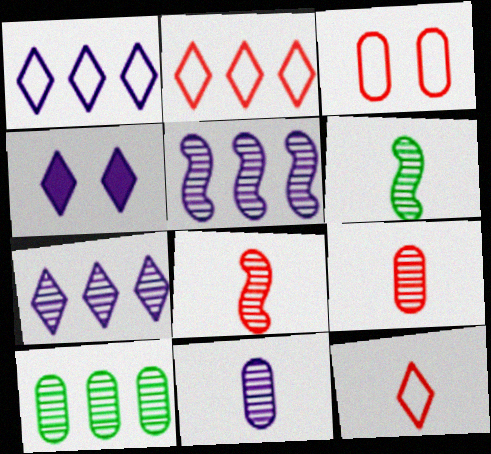[]